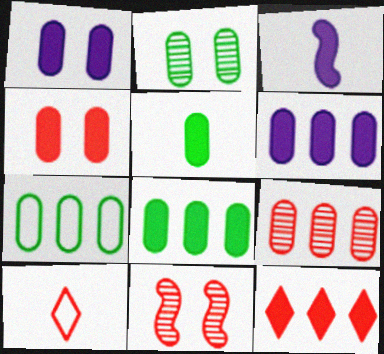[[2, 5, 7], 
[4, 5, 6], 
[6, 7, 9]]